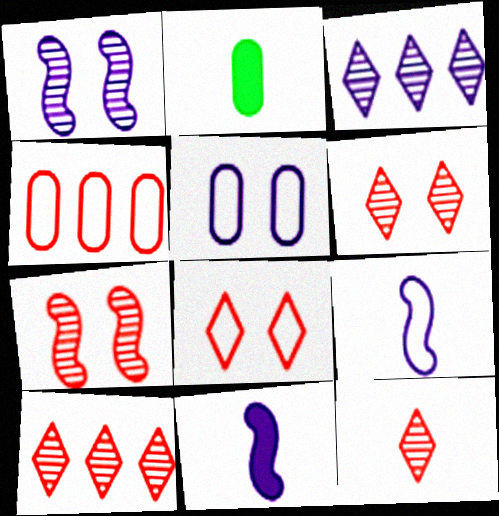[[2, 9, 12], 
[3, 5, 11], 
[6, 10, 12]]